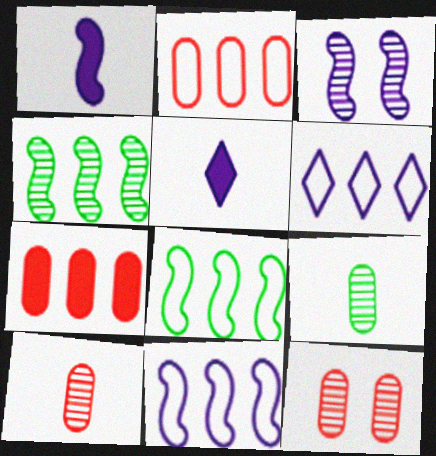[[1, 3, 11], 
[2, 6, 8], 
[4, 6, 7], 
[5, 8, 12]]